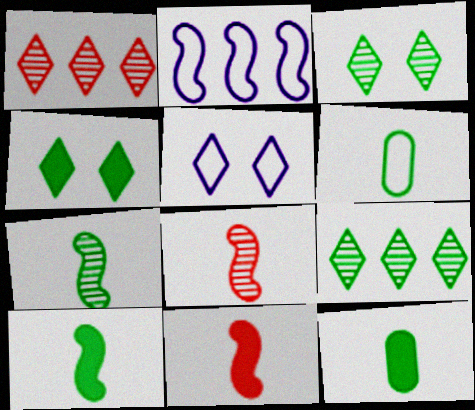[]